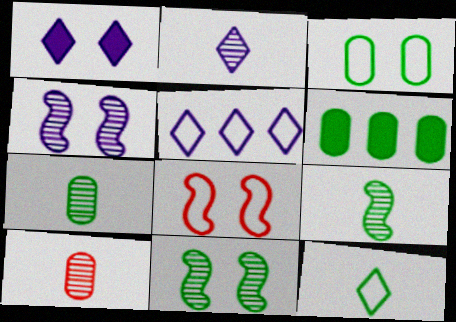[[1, 2, 5], 
[2, 6, 8], 
[2, 9, 10], 
[3, 6, 7], 
[6, 11, 12]]